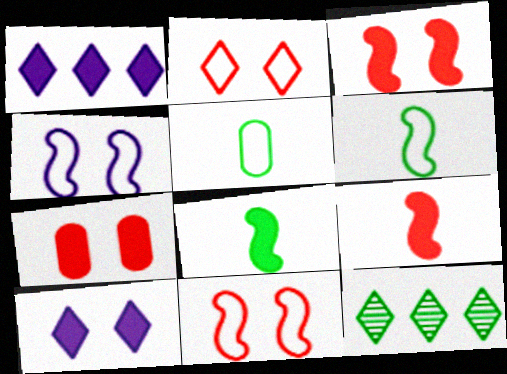[[1, 7, 8]]